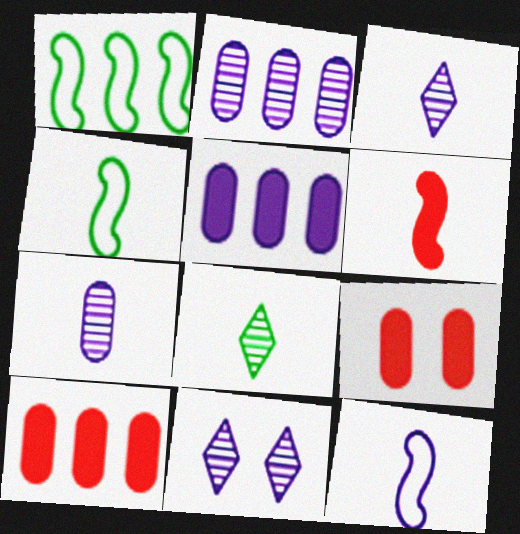[[1, 3, 9], 
[4, 10, 11], 
[5, 11, 12]]